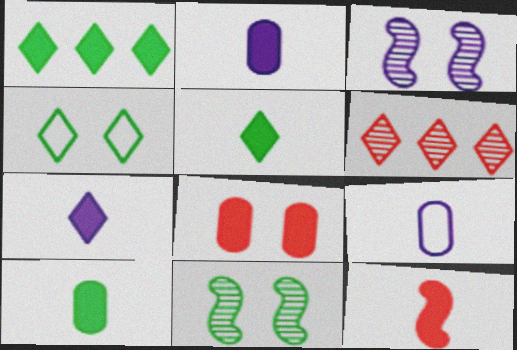[[2, 5, 12], 
[3, 4, 8], 
[4, 6, 7], 
[7, 10, 12]]